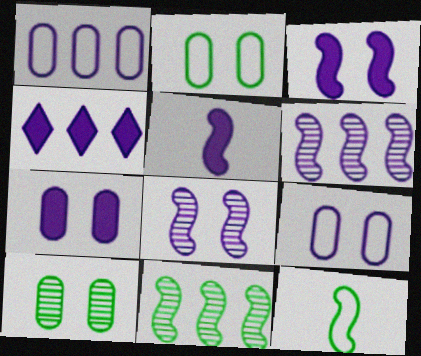[[1, 4, 6], 
[4, 5, 7]]